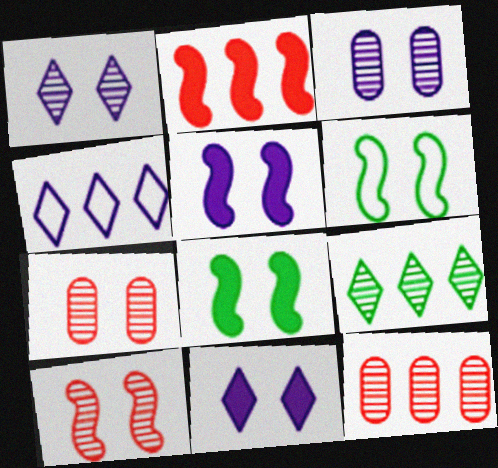[[5, 6, 10], 
[6, 7, 11]]